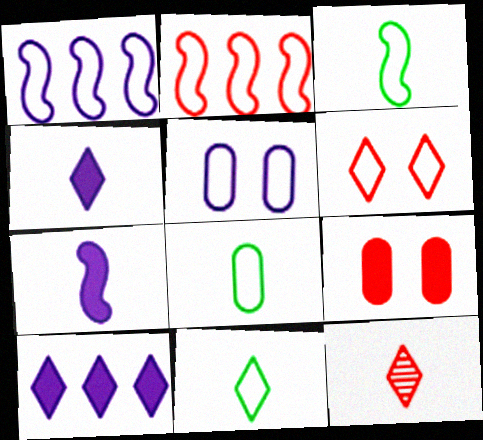[[1, 6, 8], 
[2, 5, 11], 
[2, 9, 12], 
[3, 8, 11], 
[4, 11, 12], 
[7, 8, 12]]